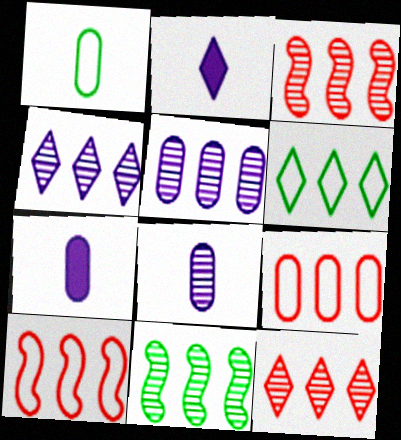[[5, 11, 12]]